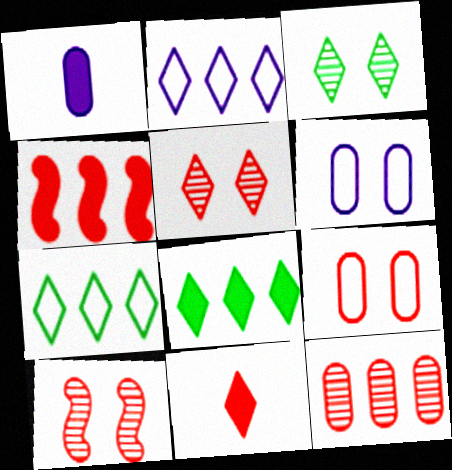[[1, 7, 10], 
[2, 3, 11]]